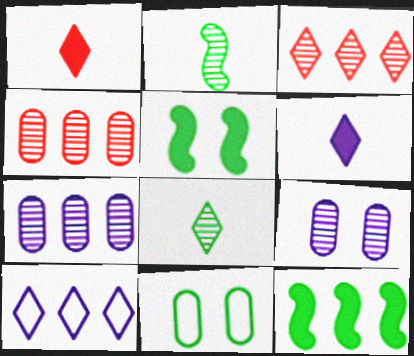[[2, 3, 9], 
[4, 10, 12], 
[8, 11, 12]]